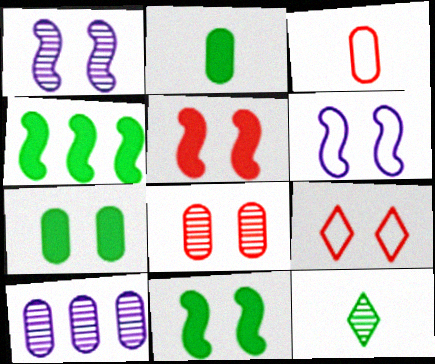[[1, 7, 9], 
[3, 7, 10], 
[5, 8, 9]]